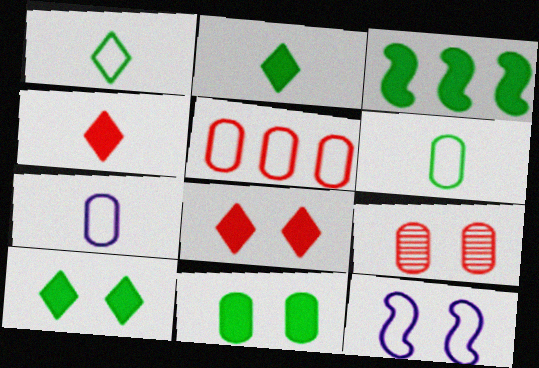[[1, 5, 12], 
[2, 3, 11], 
[9, 10, 12]]